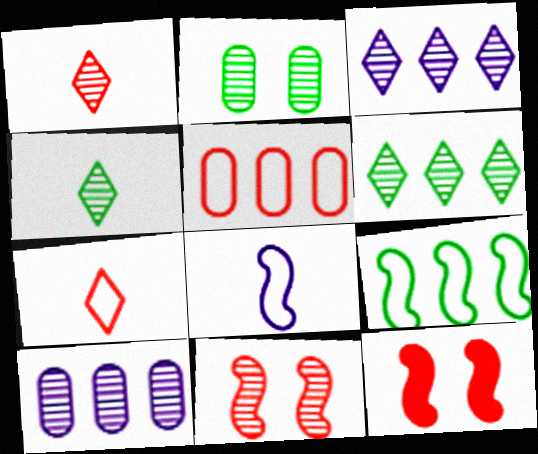[[1, 5, 12], 
[4, 10, 11]]